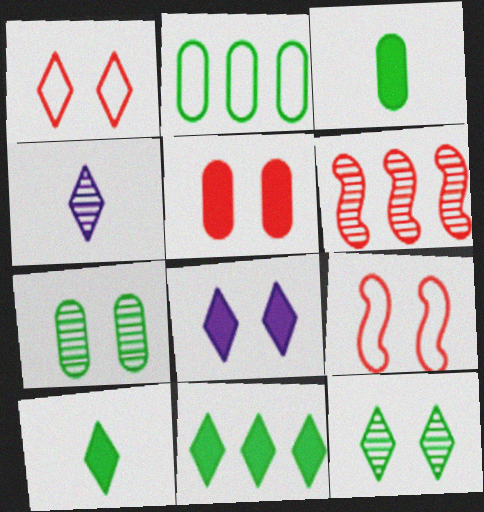[[1, 4, 11], 
[1, 8, 12], 
[2, 3, 7], 
[4, 6, 7], 
[7, 8, 9]]